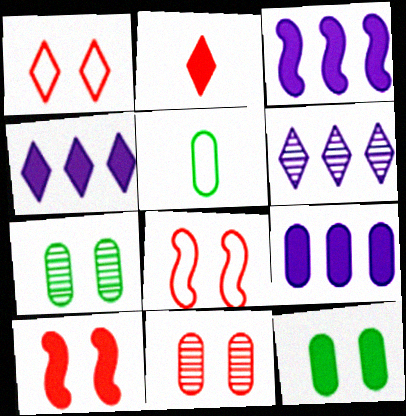[[1, 10, 11], 
[2, 3, 12], 
[3, 4, 9], 
[5, 6, 10], 
[5, 9, 11]]